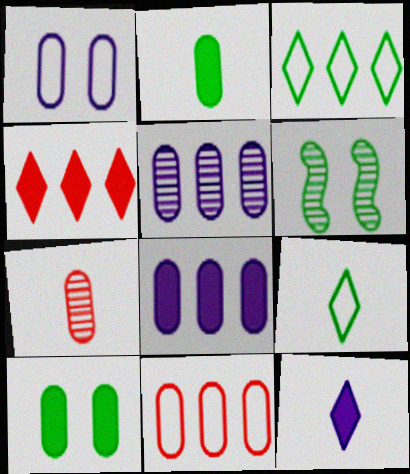[[2, 3, 6], 
[6, 11, 12]]